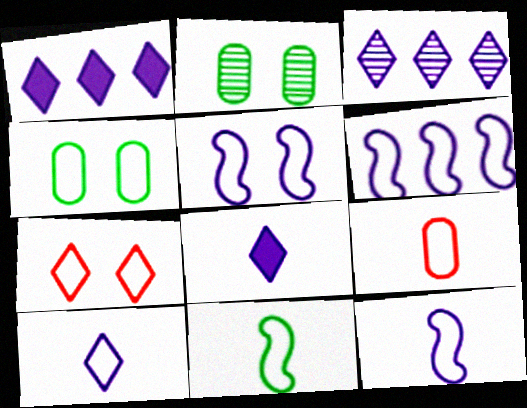[[4, 5, 7], 
[5, 6, 12], 
[9, 10, 11]]